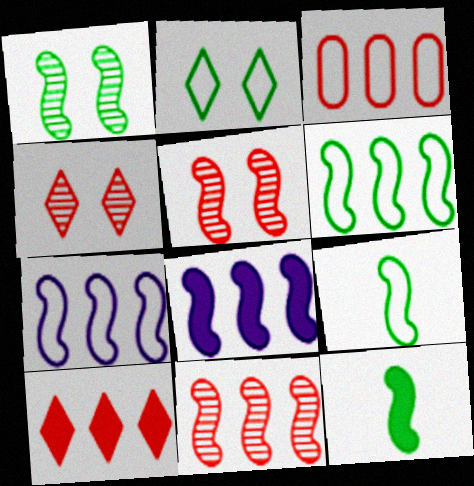[[1, 6, 12], 
[3, 10, 11], 
[5, 7, 12], 
[5, 8, 9], 
[6, 8, 11]]